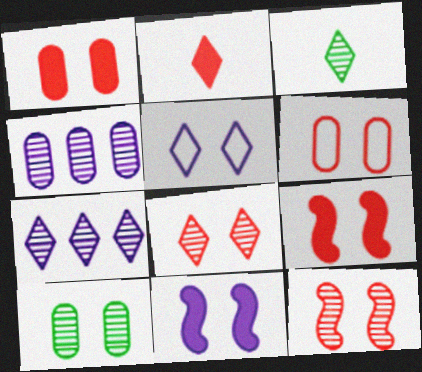[[3, 4, 12], 
[3, 7, 8], 
[5, 9, 10], 
[6, 8, 9]]